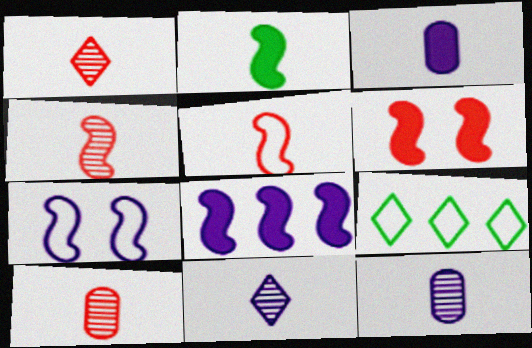[[1, 4, 10], 
[2, 6, 8], 
[6, 9, 12]]